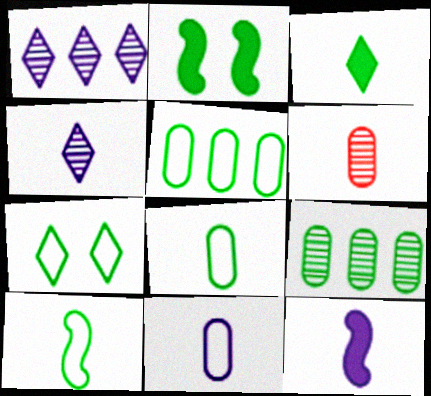[[4, 11, 12], 
[5, 7, 10]]